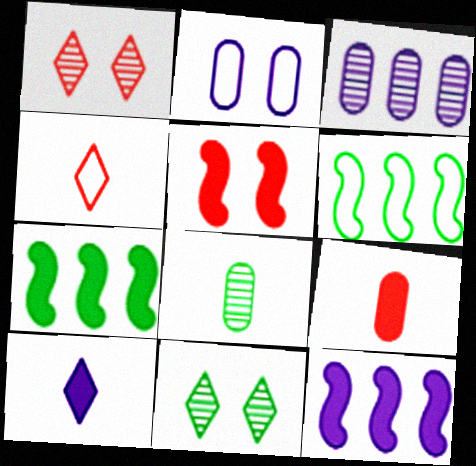[[2, 4, 6], 
[2, 5, 11]]